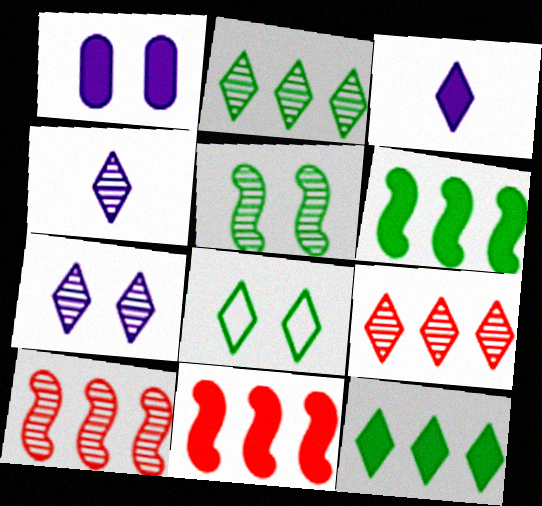[[3, 8, 9]]